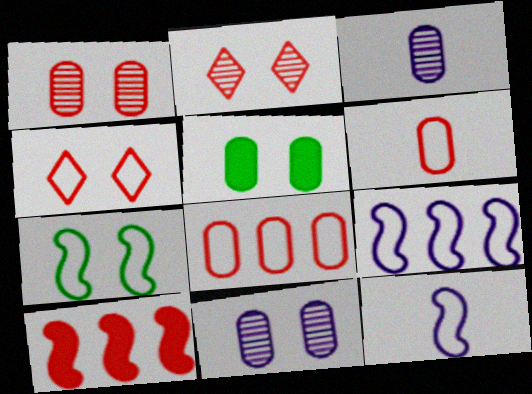[[2, 6, 10], 
[3, 5, 8]]